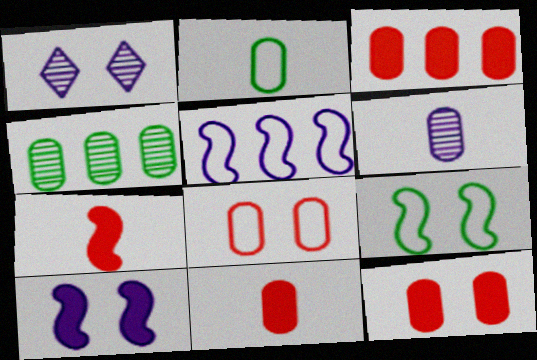[[1, 9, 12], 
[2, 6, 11], 
[3, 11, 12]]